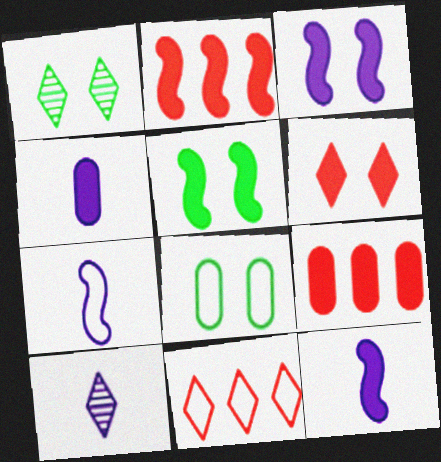[[1, 5, 8], 
[1, 7, 9], 
[2, 5, 12], 
[2, 8, 10], 
[4, 7, 10], 
[7, 8, 11]]